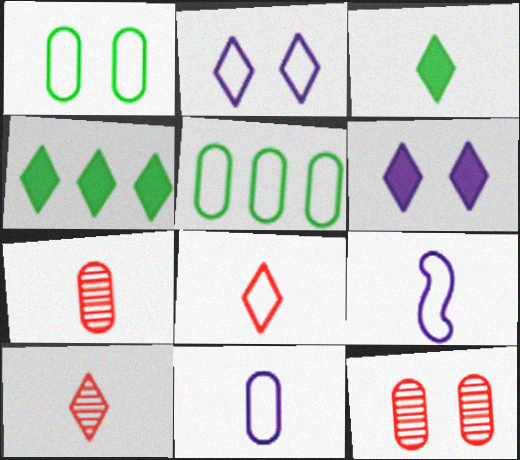[[2, 4, 10], 
[3, 7, 9], 
[4, 9, 12]]